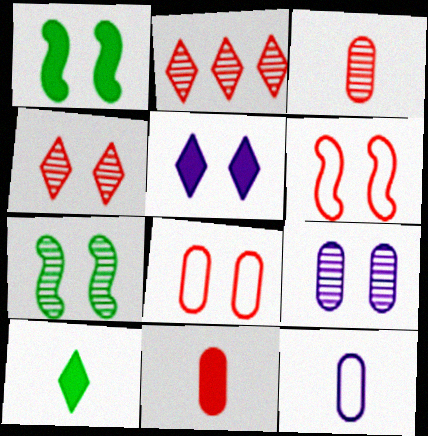[[1, 2, 12], 
[2, 6, 11], 
[4, 7, 9], 
[5, 7, 8]]